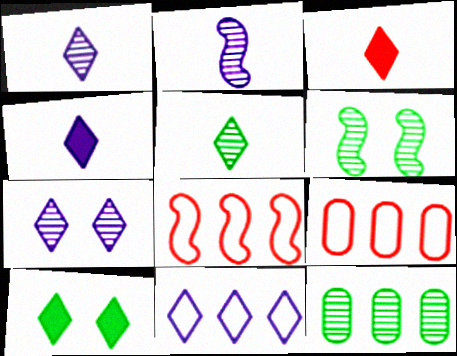[[2, 9, 10], 
[4, 6, 9], 
[4, 7, 11], 
[5, 6, 12]]